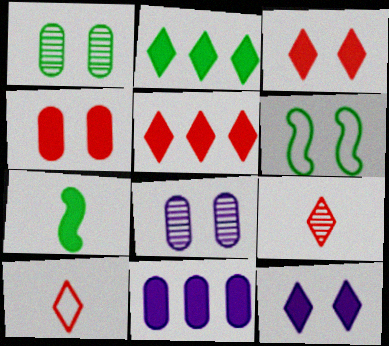[[3, 6, 8], 
[3, 7, 11], 
[6, 9, 11]]